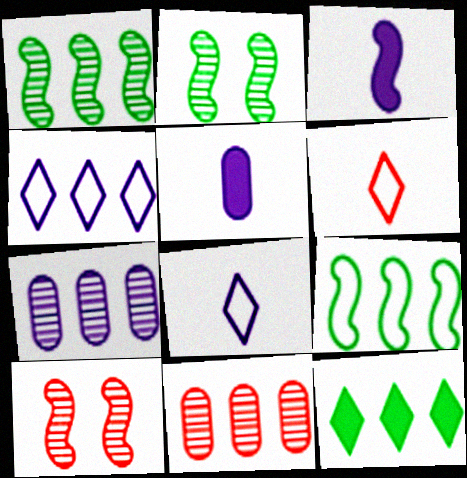[[3, 9, 10]]